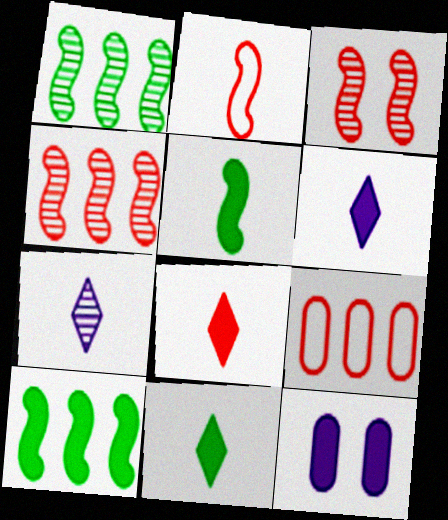[[3, 8, 9], 
[6, 8, 11], 
[8, 10, 12]]